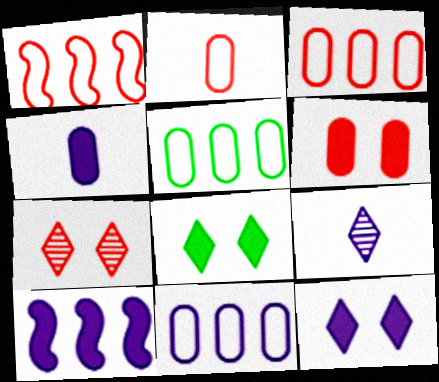[[3, 5, 11], 
[4, 10, 12]]